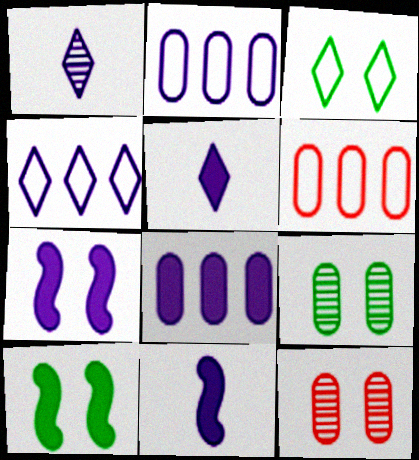[[1, 2, 7], 
[1, 6, 10], 
[3, 7, 12], 
[3, 9, 10], 
[5, 7, 8]]